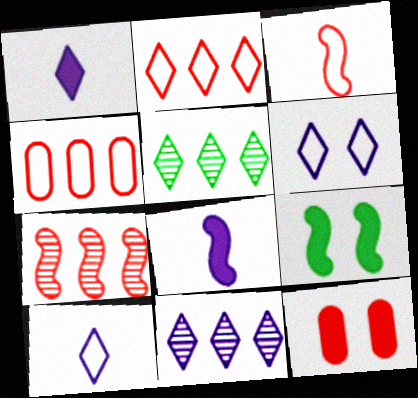[[1, 6, 11]]